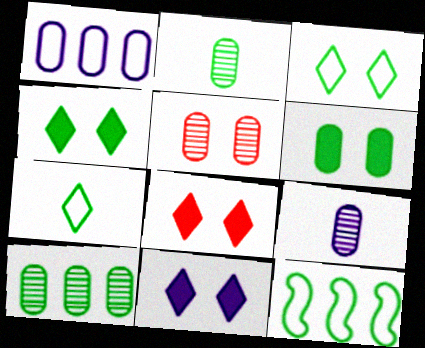[[2, 4, 12], 
[4, 8, 11], 
[5, 9, 10], 
[8, 9, 12]]